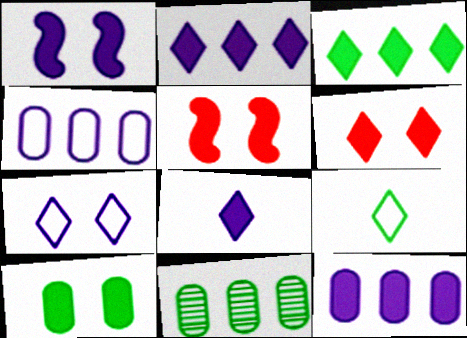[[1, 6, 10], 
[1, 8, 12], 
[3, 6, 8]]